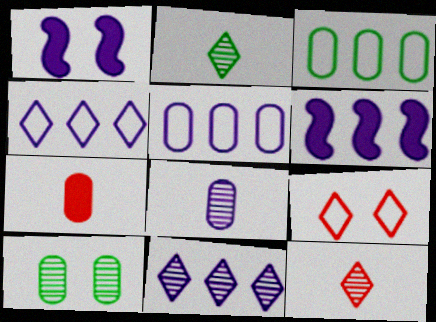[[1, 3, 12], 
[1, 4, 8], 
[1, 9, 10], 
[5, 6, 11], 
[5, 7, 10]]